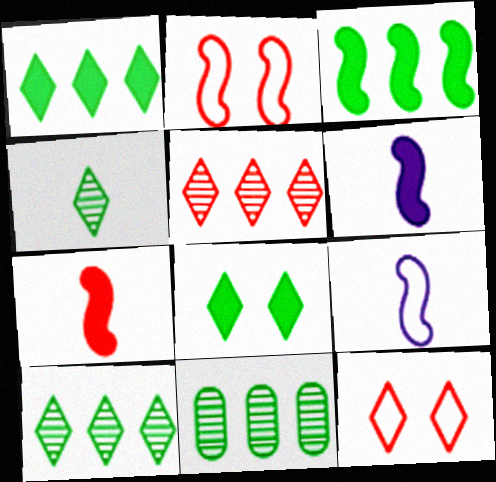[[6, 11, 12]]